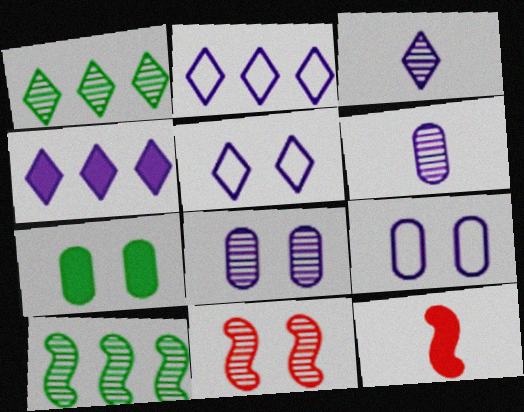[[1, 6, 11], 
[1, 9, 12], 
[3, 4, 5], 
[4, 7, 12], 
[5, 7, 11]]